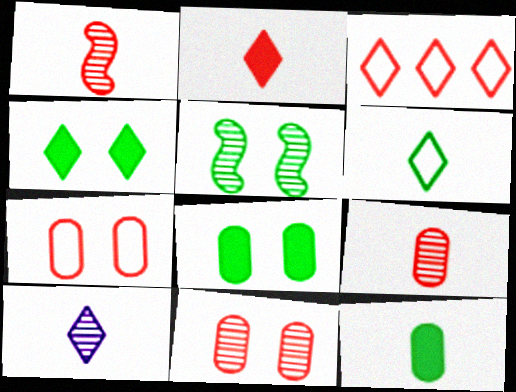[[2, 6, 10], 
[3, 4, 10]]